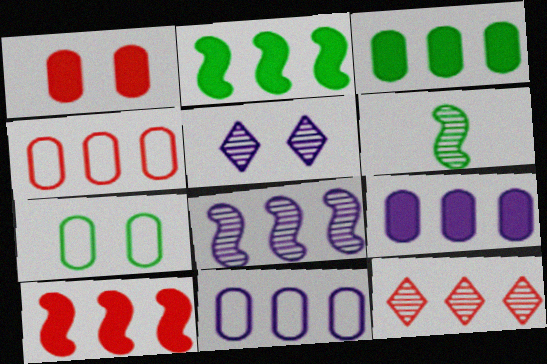[[2, 11, 12], 
[4, 10, 12]]